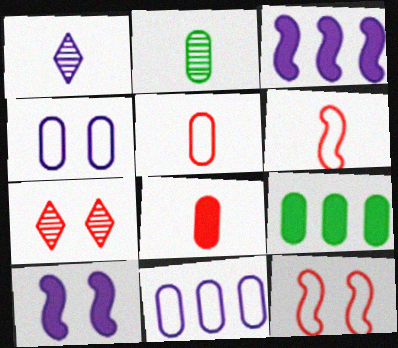[[1, 3, 4], 
[1, 9, 12], 
[1, 10, 11]]